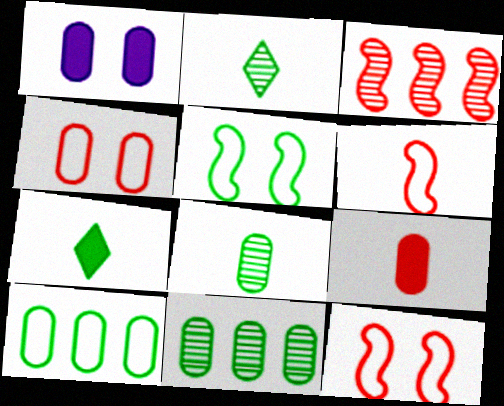[[5, 7, 11]]